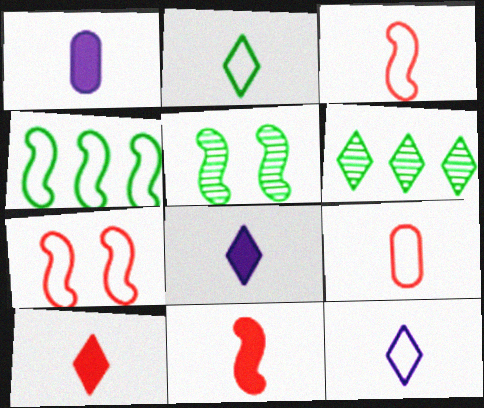[[1, 6, 7]]